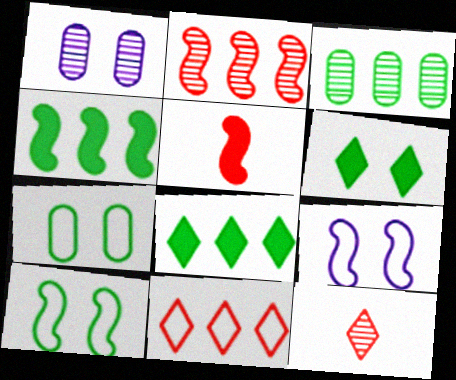[]